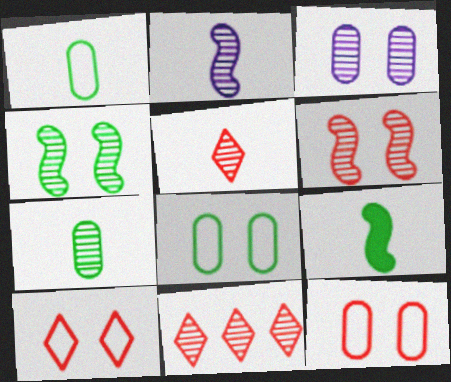[[2, 5, 7]]